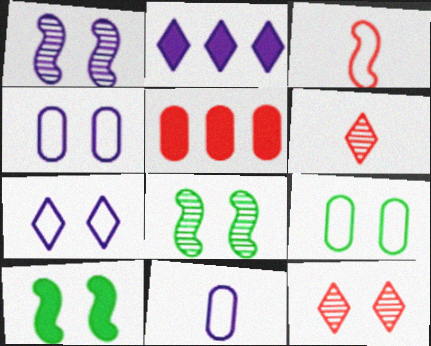[[1, 2, 11], 
[3, 5, 12], 
[4, 10, 12]]